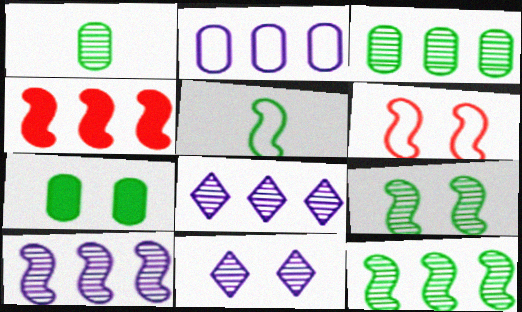[[6, 7, 11]]